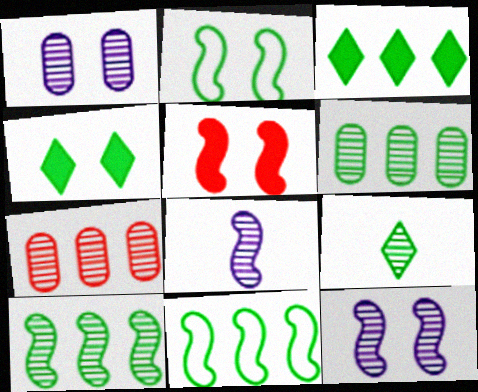[[2, 5, 12], 
[3, 6, 11], 
[5, 8, 11], 
[7, 9, 12]]